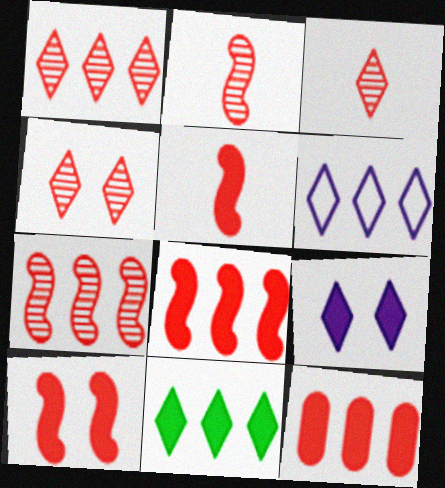[[1, 3, 4], 
[1, 6, 11], 
[5, 8, 10]]